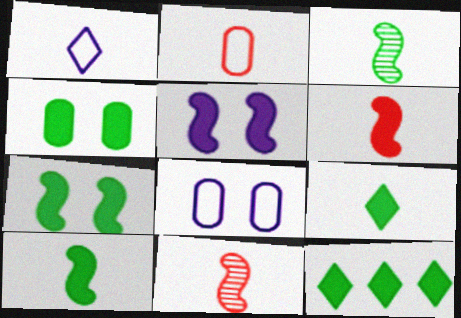[[4, 10, 12], 
[8, 11, 12]]